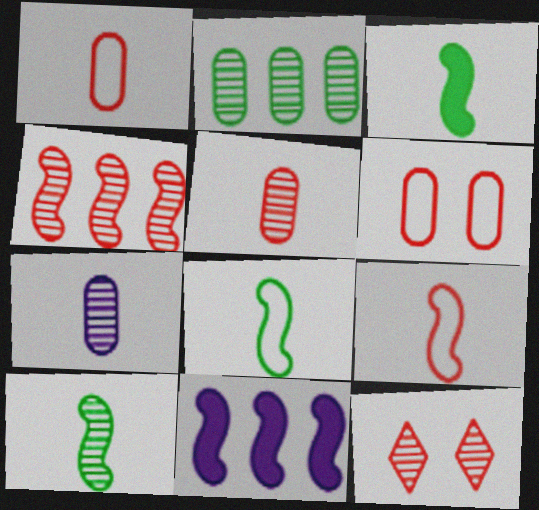[[3, 8, 10], 
[4, 5, 12]]